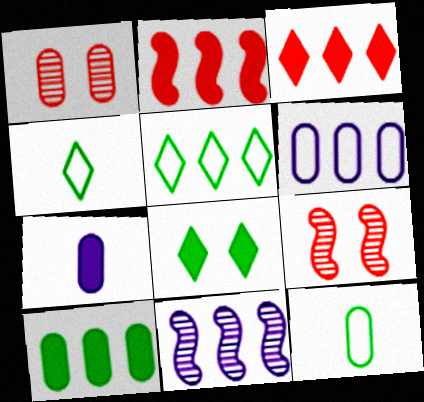[[2, 7, 8], 
[5, 7, 9]]